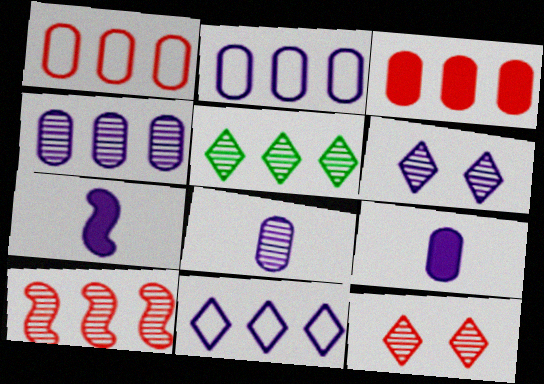[[2, 6, 7], 
[4, 5, 10]]